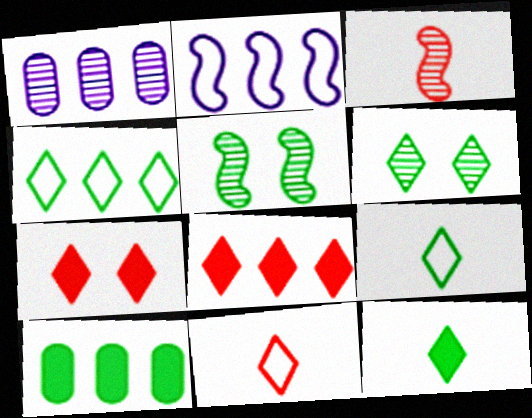[[1, 3, 6], 
[4, 6, 12], 
[5, 9, 10]]